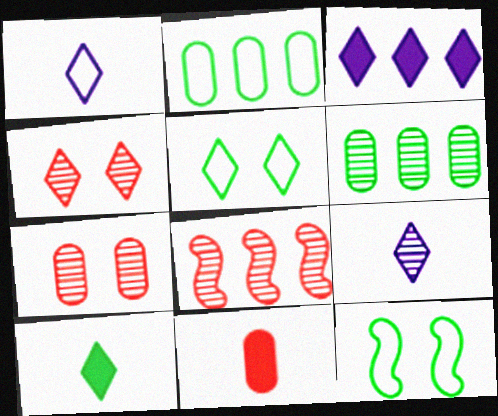[[2, 3, 8], 
[6, 10, 12]]